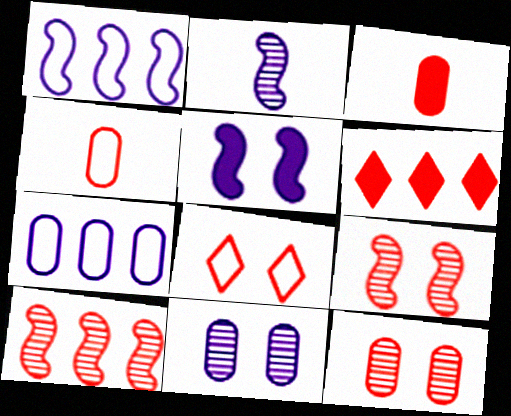[[1, 2, 5], 
[3, 8, 10], 
[4, 6, 9]]